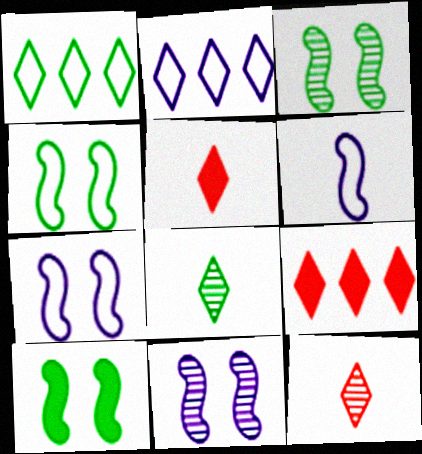[[3, 4, 10]]